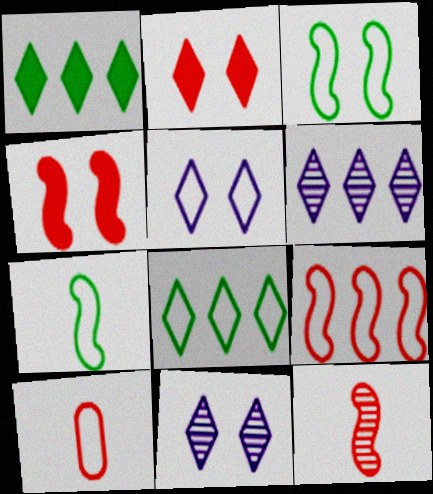[[4, 9, 12]]